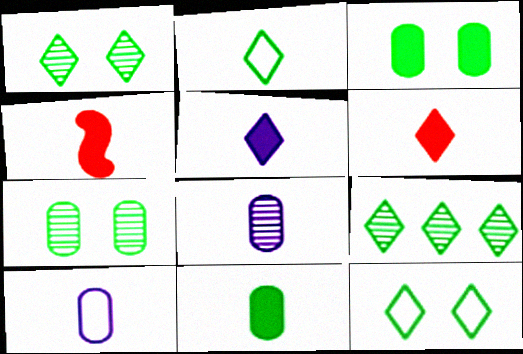[[2, 4, 8], 
[4, 5, 11]]